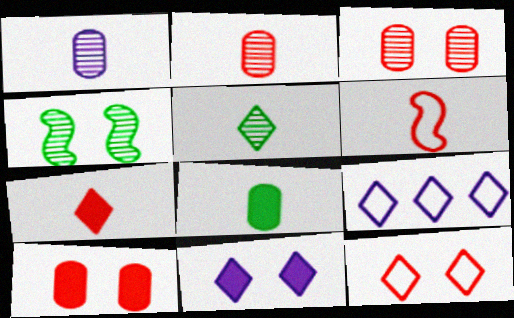[[2, 6, 7]]